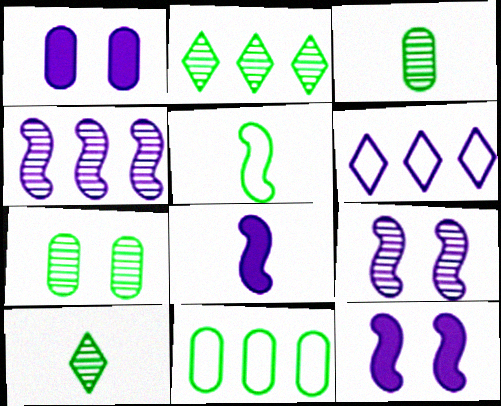[]